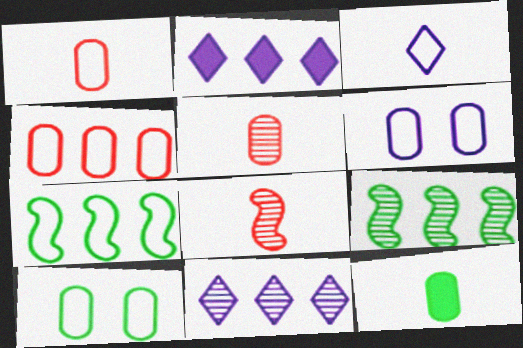[[2, 4, 9], 
[2, 8, 10], 
[3, 8, 12]]